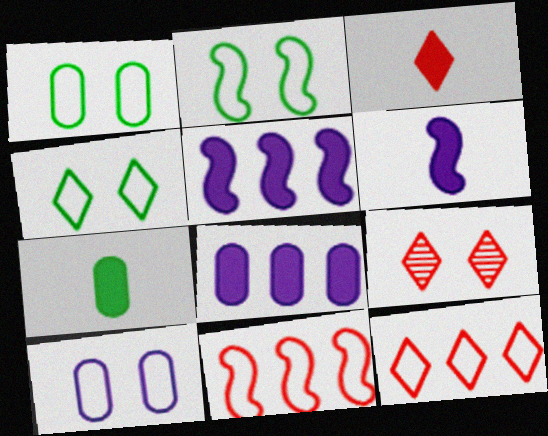[[1, 2, 4], 
[3, 6, 7], 
[3, 9, 12]]